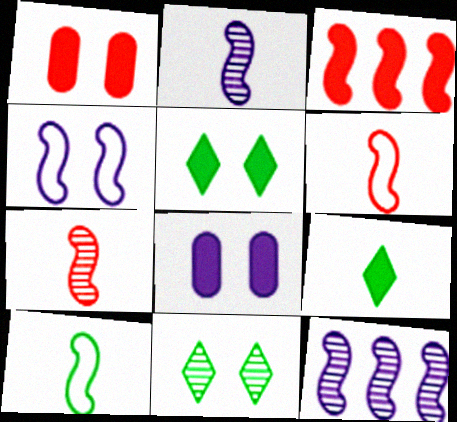[[1, 4, 11], 
[3, 8, 9]]